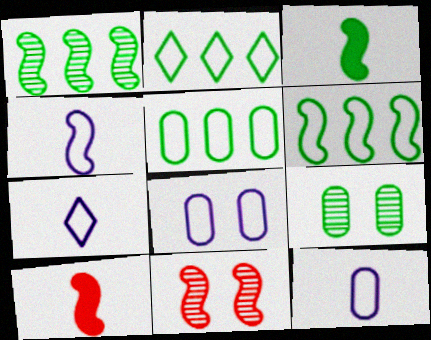[[2, 3, 9], 
[2, 5, 6], 
[4, 7, 12]]